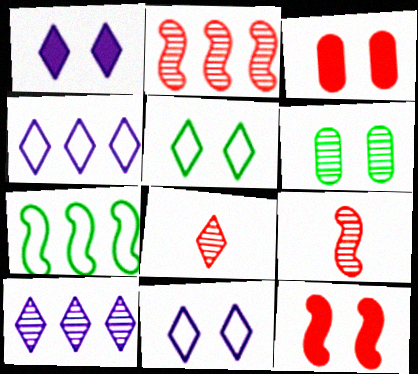[[6, 9, 10], 
[6, 11, 12]]